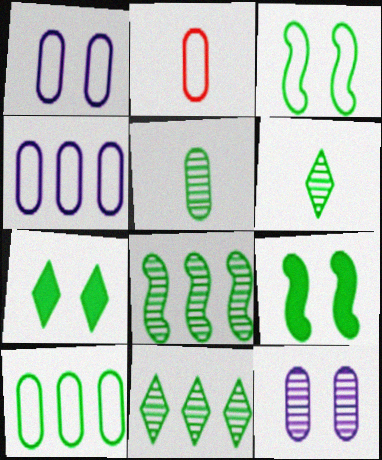[[1, 2, 10], 
[6, 9, 10]]